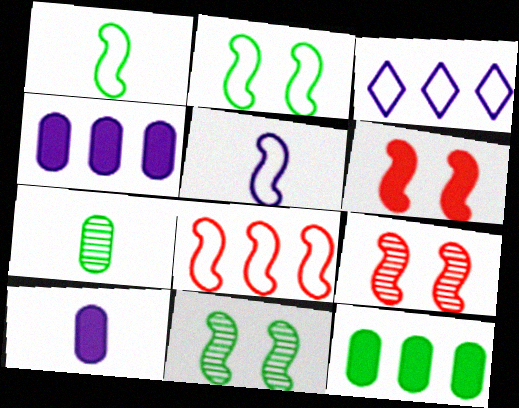[[2, 5, 8], 
[3, 6, 7]]